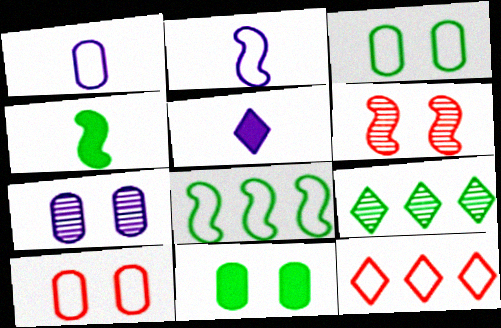[[2, 3, 12], 
[3, 4, 9], 
[4, 7, 12], 
[7, 10, 11]]